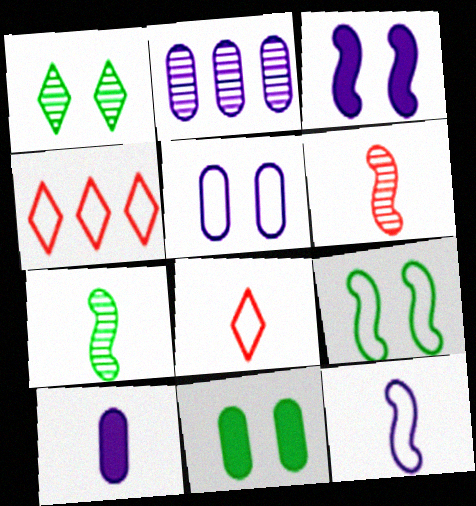[[1, 2, 6], 
[1, 9, 11], 
[2, 5, 10], 
[7, 8, 10]]